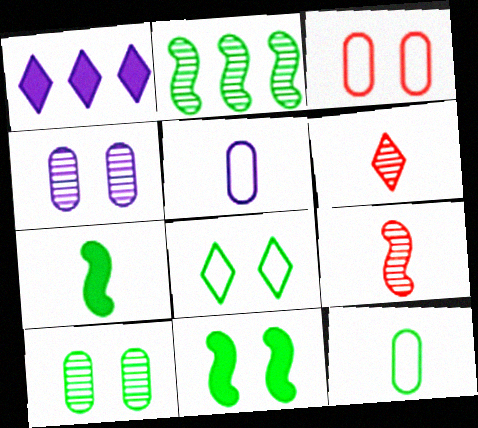[[1, 6, 8], 
[2, 4, 6], 
[5, 6, 7], 
[8, 10, 11]]